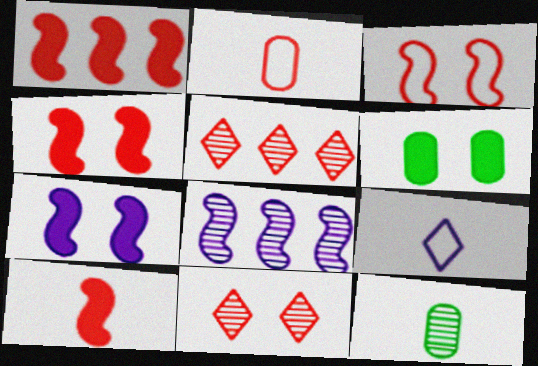[[1, 2, 11], 
[1, 4, 10], 
[2, 4, 5], 
[8, 11, 12], 
[9, 10, 12]]